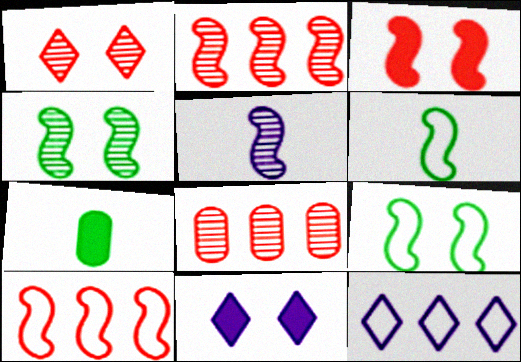[[2, 4, 5], 
[6, 8, 11]]